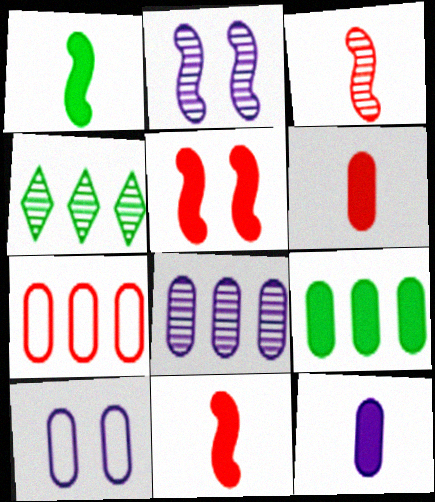[[4, 10, 11], 
[7, 8, 9], 
[8, 10, 12]]